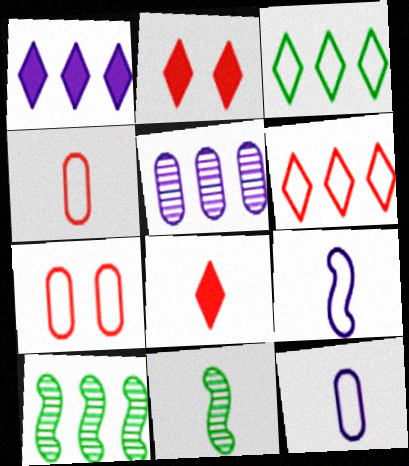[[1, 7, 11], 
[2, 10, 12], 
[3, 7, 9], 
[8, 11, 12]]